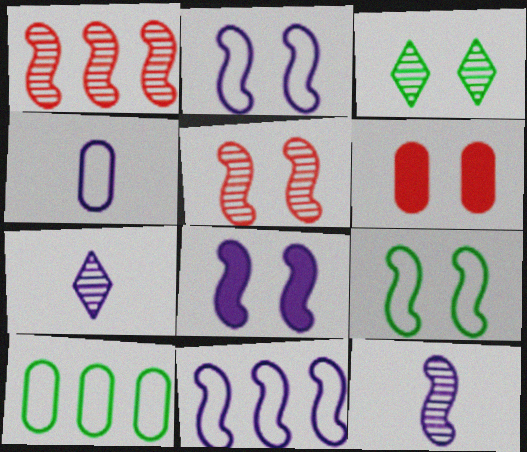[[2, 3, 6], 
[5, 8, 9], 
[8, 11, 12]]